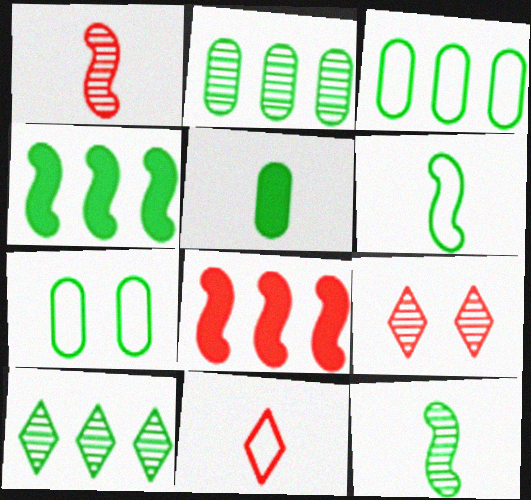[[2, 5, 7], 
[3, 4, 10]]